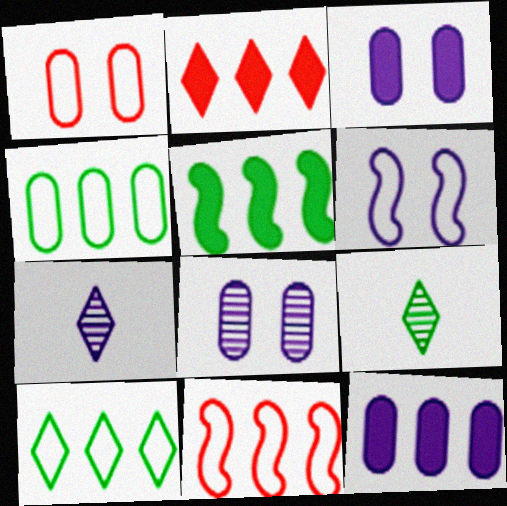[[1, 5, 7], 
[2, 5, 12], 
[3, 9, 11], 
[6, 7, 12]]